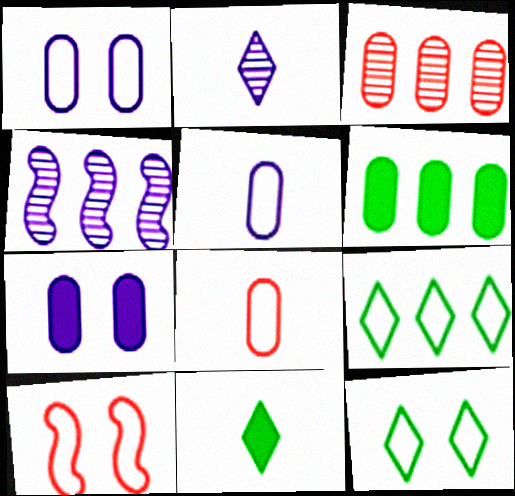[[1, 10, 12], 
[2, 6, 10], 
[5, 9, 10]]